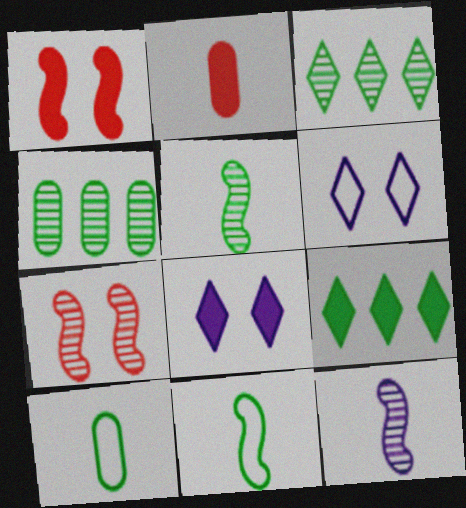[]